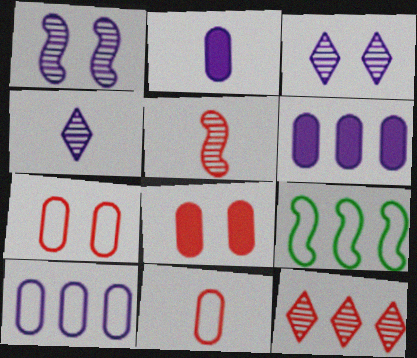[[4, 8, 9], 
[6, 9, 12]]